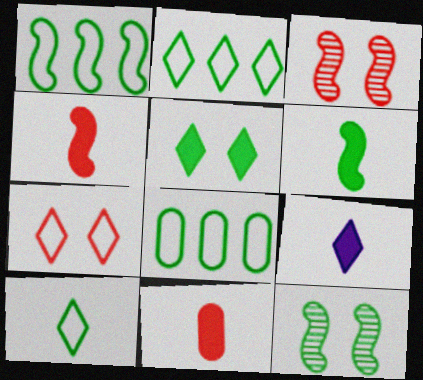[[1, 2, 8], 
[1, 6, 12], 
[3, 8, 9], 
[6, 9, 11]]